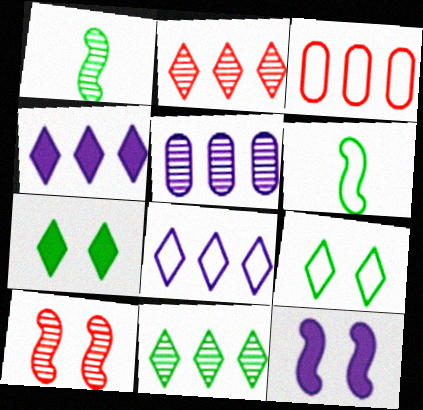[]